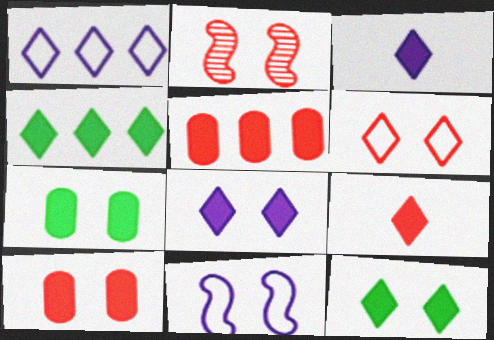[[2, 6, 10], 
[4, 8, 9]]